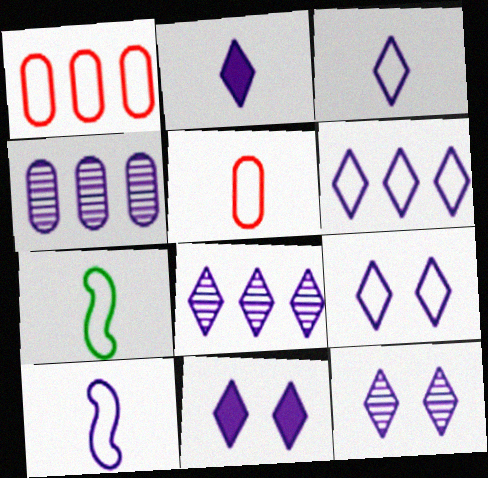[[1, 7, 9], 
[2, 6, 12], 
[2, 8, 9], 
[3, 5, 7], 
[3, 6, 9], 
[3, 8, 11], 
[4, 10, 11], 
[9, 11, 12]]